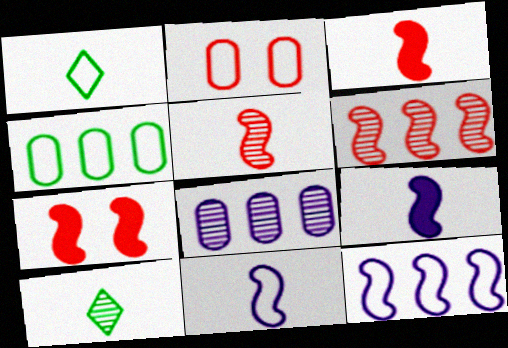[[1, 2, 12], 
[1, 7, 8]]